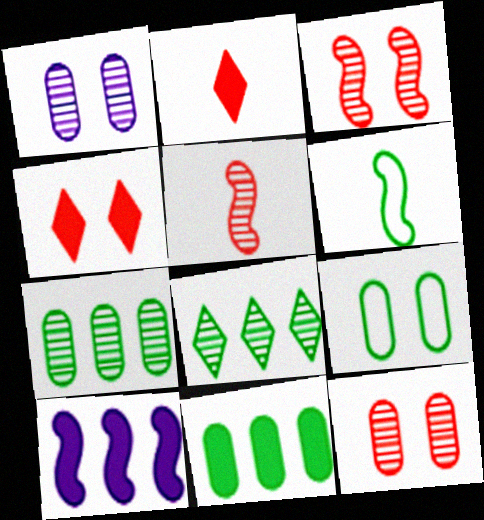[[1, 5, 8], 
[3, 6, 10]]